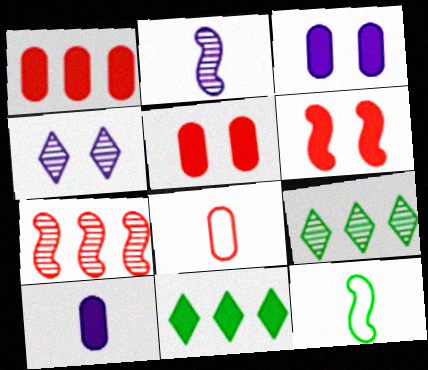[[1, 4, 12], 
[6, 10, 11]]